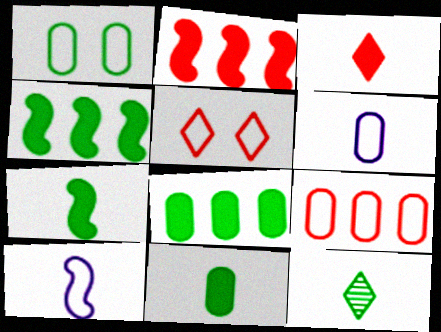[[1, 4, 12], 
[1, 6, 9]]